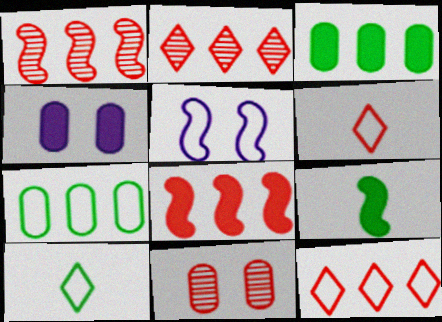[[1, 4, 10], 
[1, 5, 9], 
[5, 6, 7], 
[6, 8, 11]]